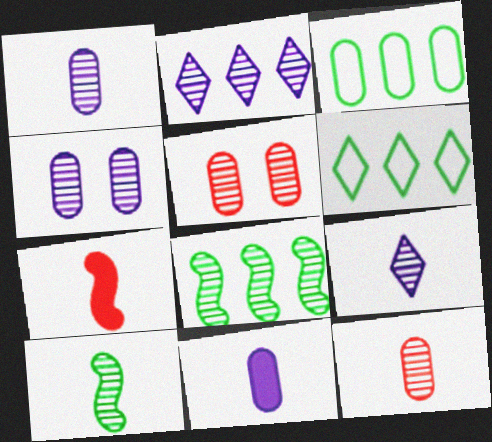[[2, 5, 10], 
[3, 5, 11], 
[4, 6, 7], 
[5, 8, 9], 
[9, 10, 12]]